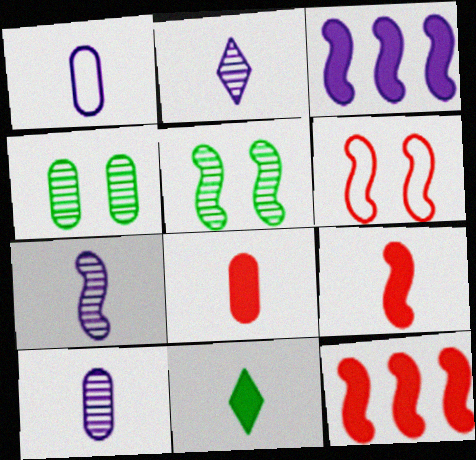[[2, 7, 10]]